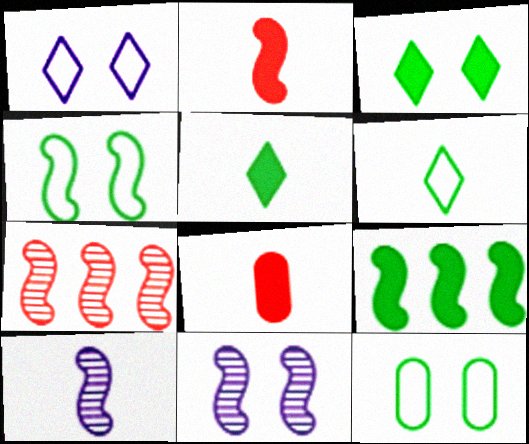[[6, 8, 10]]